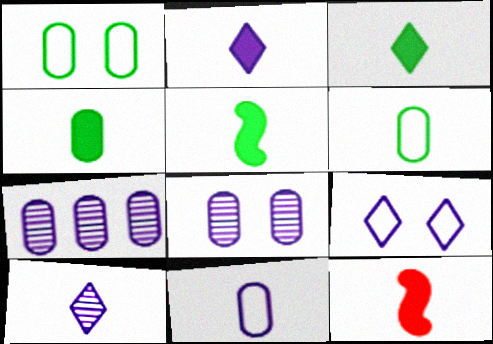[[2, 4, 12], 
[3, 4, 5], 
[6, 10, 12]]